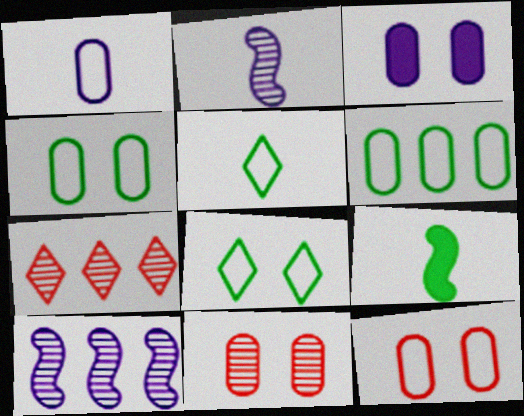[[1, 6, 12], 
[3, 4, 11]]